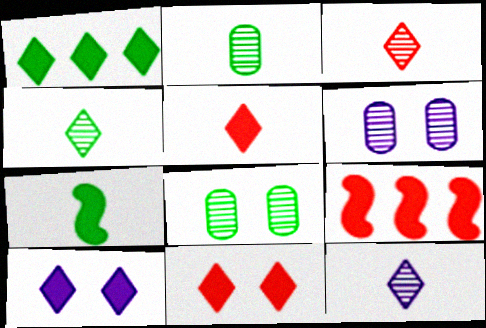[[1, 5, 10], 
[3, 4, 12]]